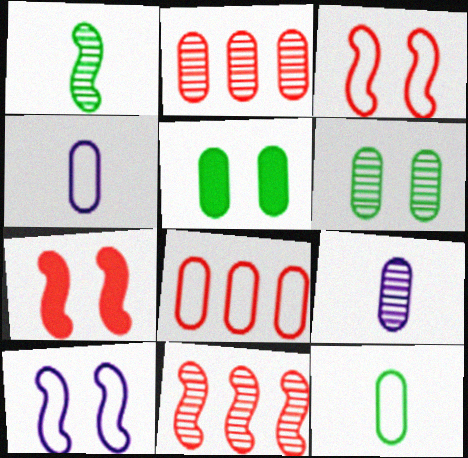[[2, 4, 5], 
[2, 6, 9], 
[5, 8, 9]]